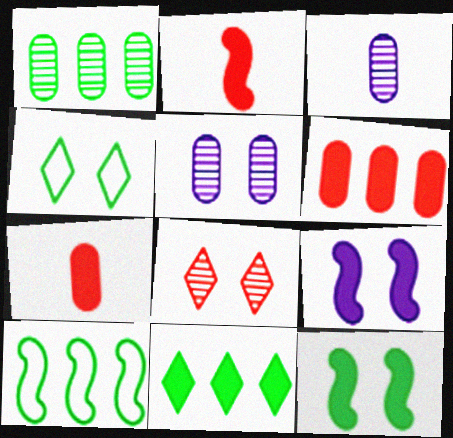[[1, 10, 11], 
[7, 9, 11]]